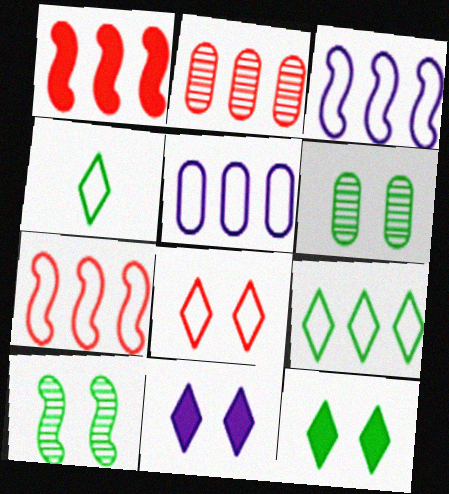[[5, 7, 9]]